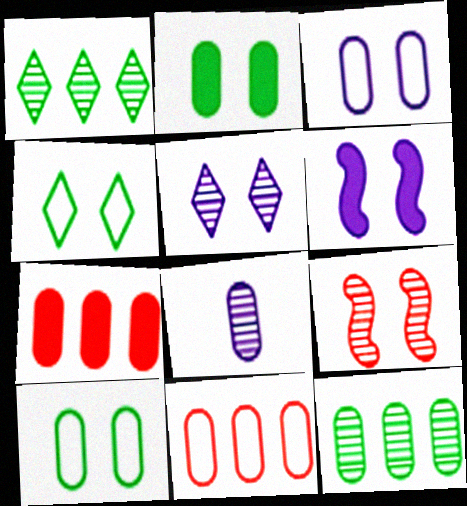[[1, 8, 9], 
[2, 8, 11], 
[3, 5, 6], 
[7, 8, 10]]